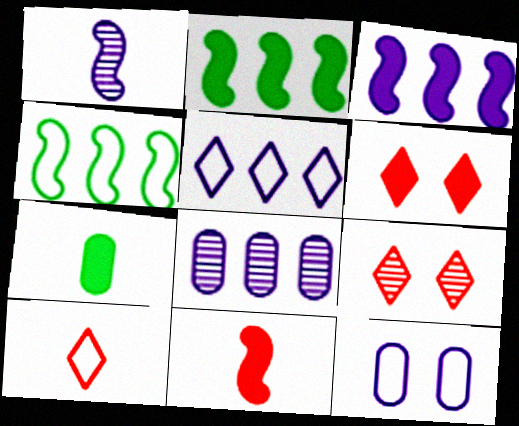[[1, 7, 10], 
[3, 5, 8], 
[3, 6, 7], 
[4, 10, 12]]